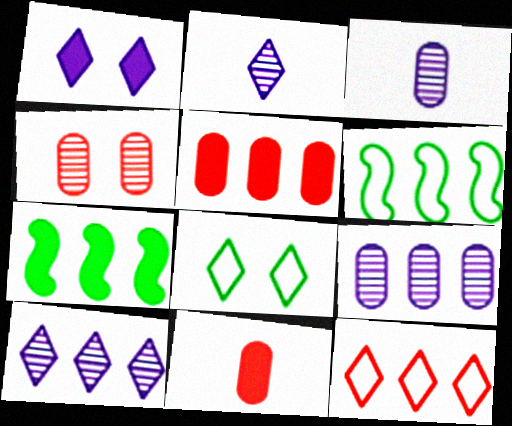[[1, 7, 11], 
[5, 6, 10], 
[7, 9, 12]]